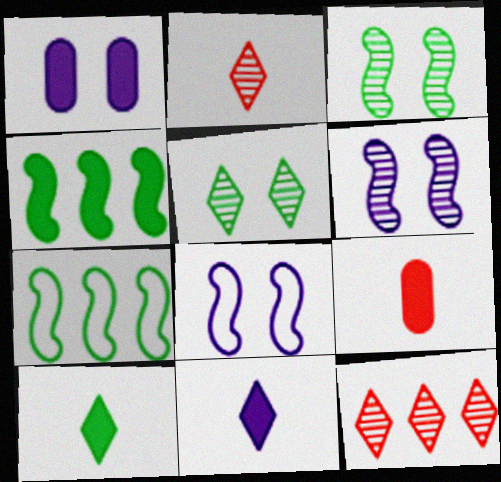[[1, 2, 7]]